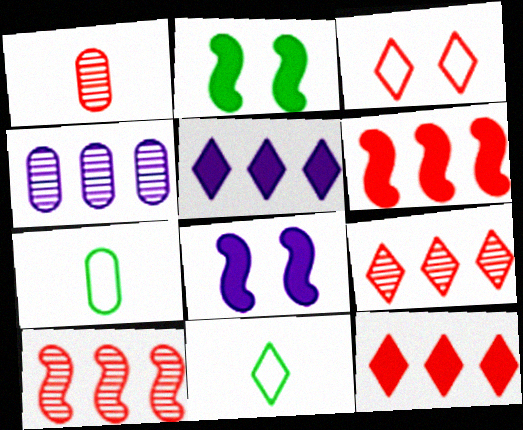[[1, 3, 6], 
[7, 8, 9]]